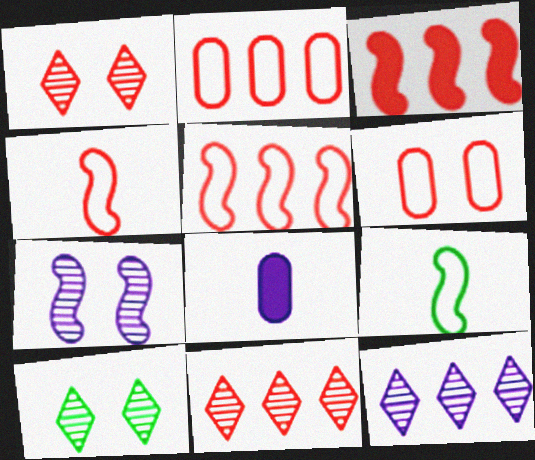[[2, 3, 11], 
[3, 7, 9], 
[5, 8, 10]]